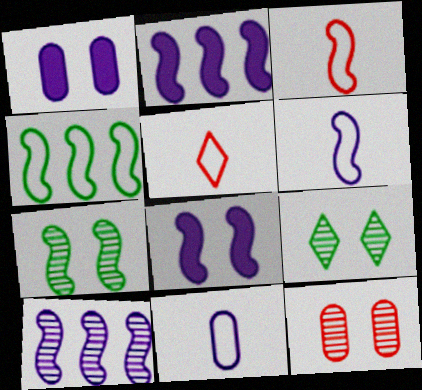[[2, 3, 7], 
[6, 8, 10]]